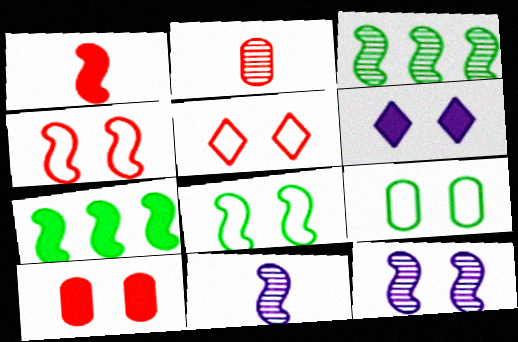[[4, 7, 11]]